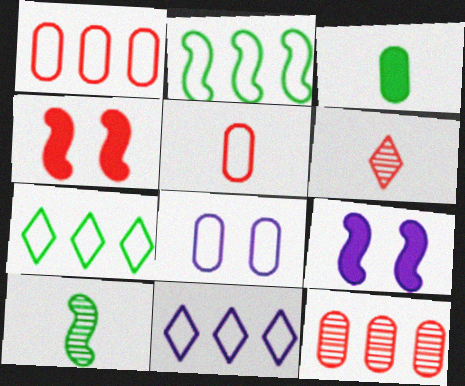[[1, 2, 11], 
[1, 4, 6], 
[3, 8, 12]]